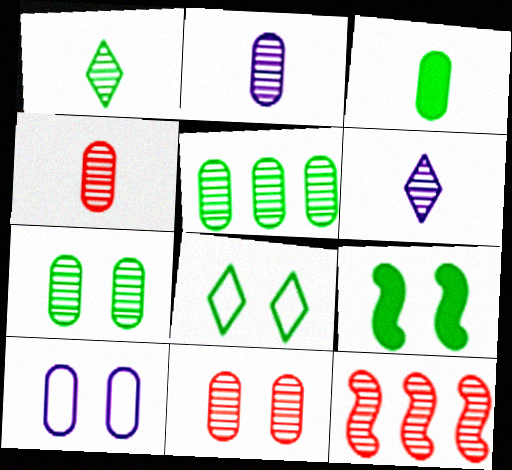[[2, 5, 11], 
[6, 7, 12], 
[7, 8, 9]]